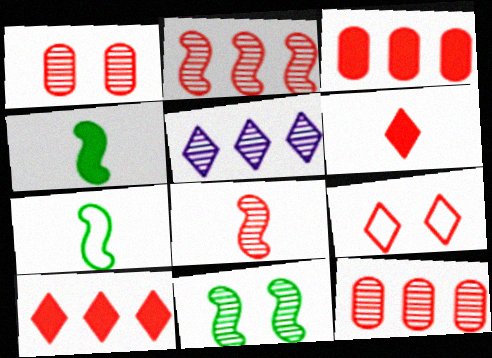[[3, 8, 9]]